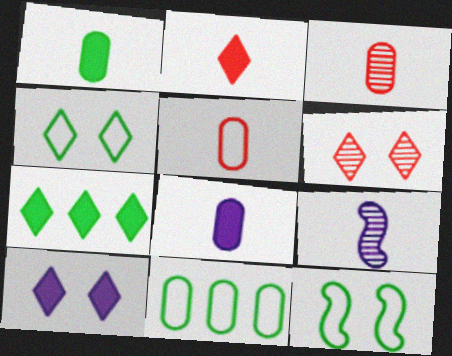[[2, 7, 10], 
[4, 6, 10]]